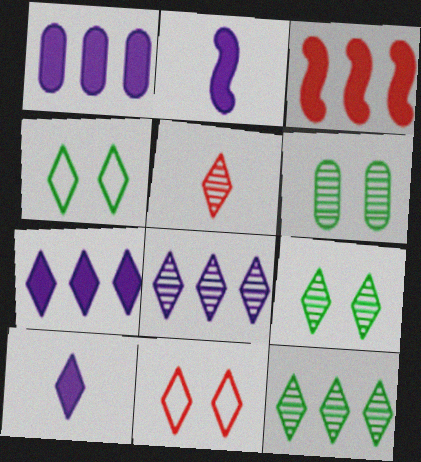[[4, 5, 7], 
[5, 8, 9], 
[10, 11, 12]]